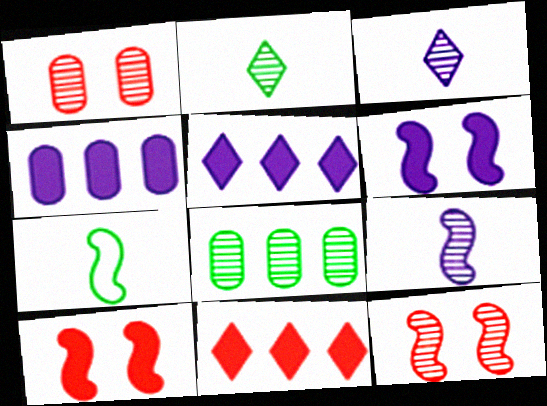[[1, 5, 7], 
[3, 8, 12]]